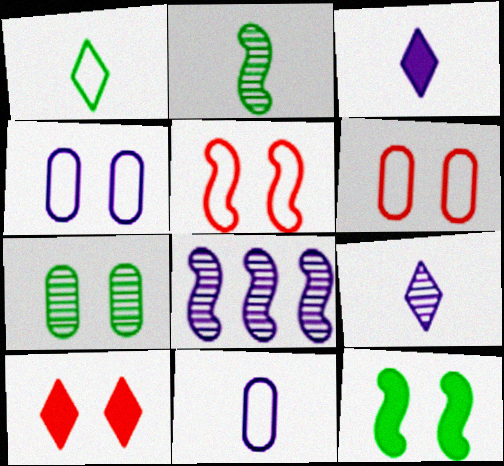[[3, 4, 8]]